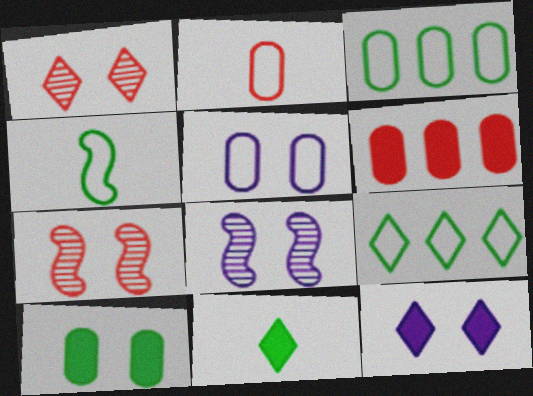[[2, 3, 5], 
[5, 8, 12]]